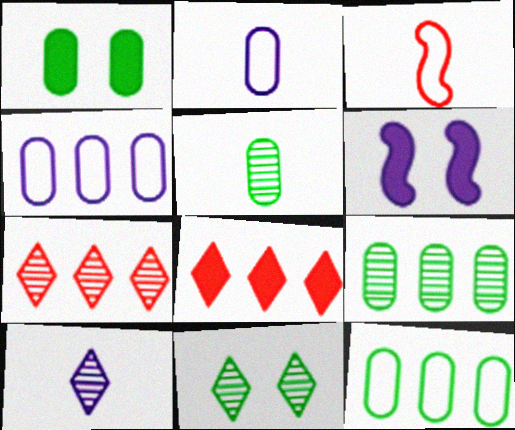[[1, 5, 12], 
[4, 6, 10], 
[7, 10, 11]]